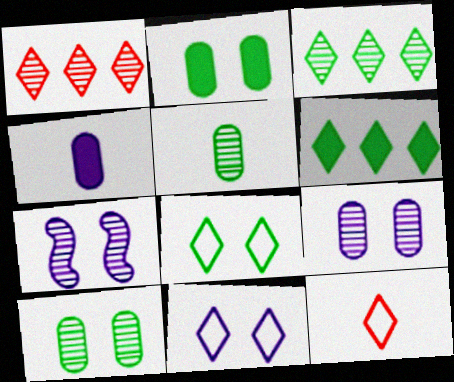[[1, 5, 7]]